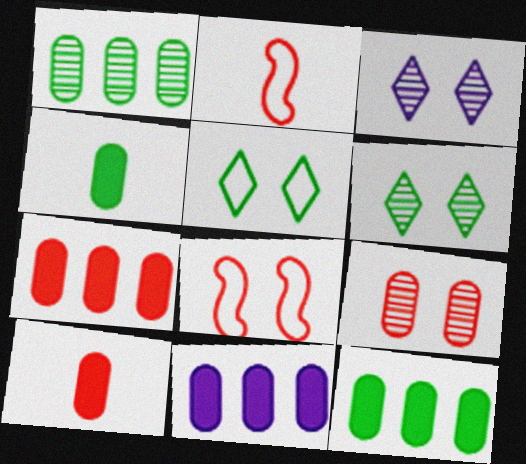[[2, 3, 12], 
[2, 6, 11], 
[7, 11, 12]]